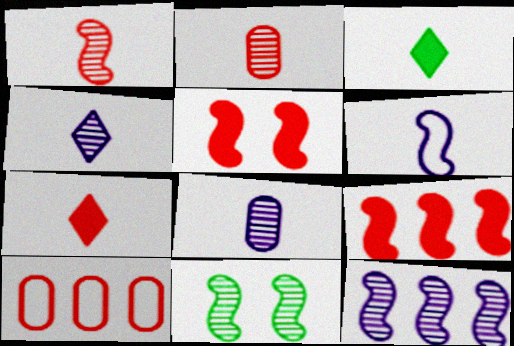[[1, 11, 12], 
[2, 3, 6], 
[6, 9, 11]]